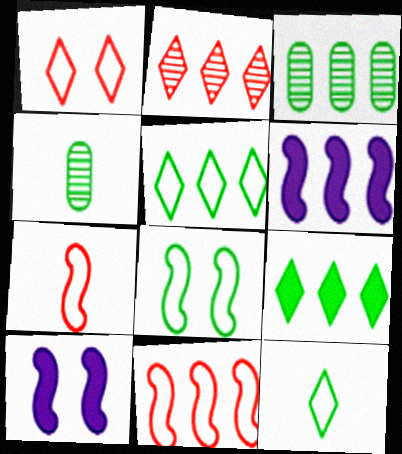[[1, 4, 6], 
[4, 8, 9]]